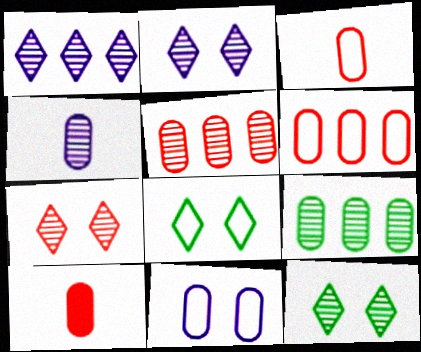[[2, 7, 12], 
[9, 10, 11]]